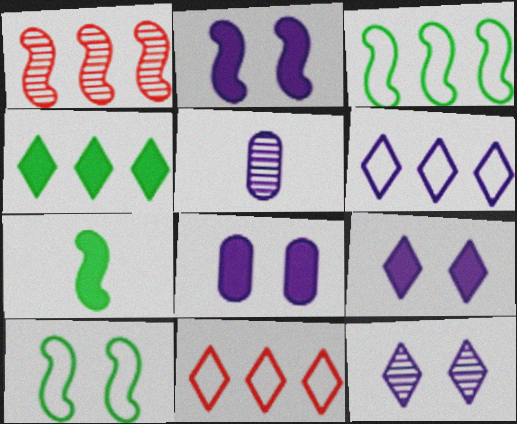[[2, 5, 6], 
[2, 8, 9]]